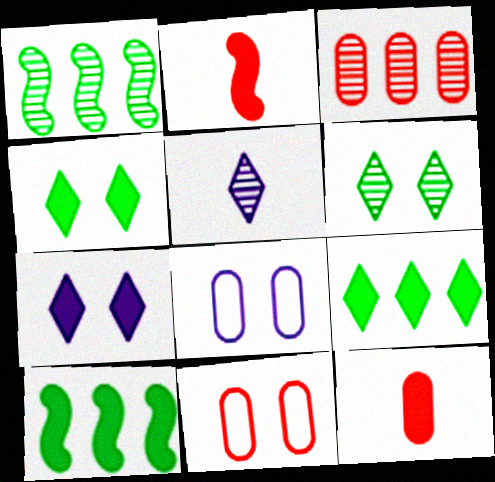[[3, 11, 12], 
[5, 10, 11], 
[7, 10, 12]]